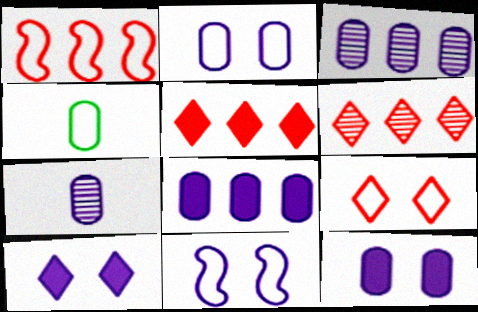[[2, 7, 8]]